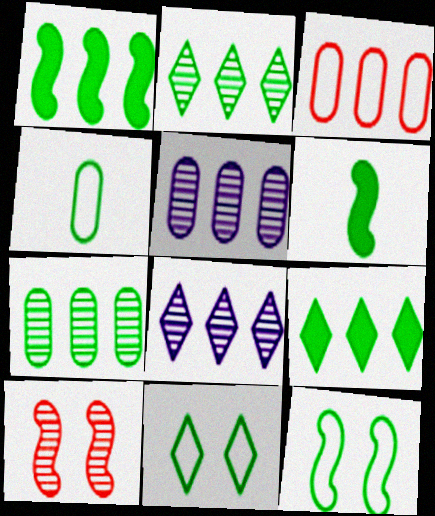[[1, 3, 8], 
[6, 7, 11]]